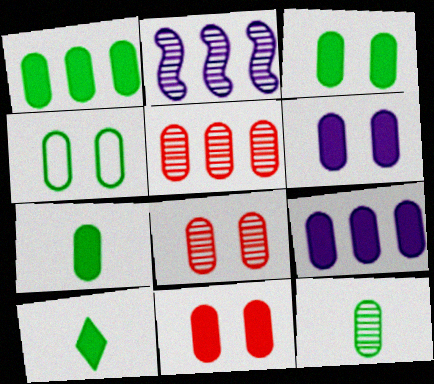[[1, 3, 7], 
[1, 4, 12], 
[3, 6, 11], 
[4, 6, 8], 
[7, 9, 11]]